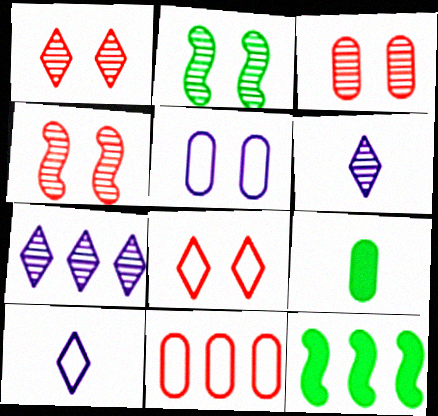[[1, 3, 4], 
[3, 10, 12], 
[7, 11, 12]]